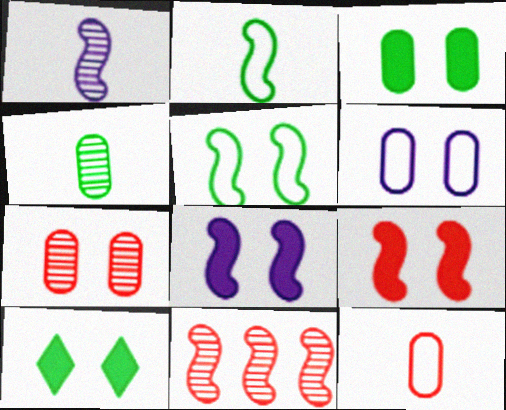[[2, 8, 11], 
[3, 6, 7]]